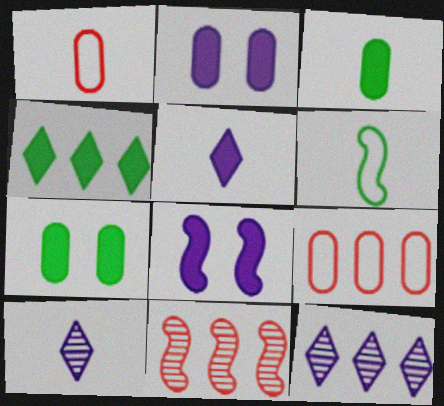[[6, 8, 11]]